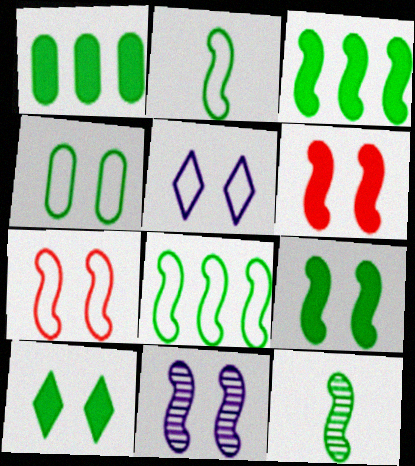[[4, 5, 7], 
[7, 9, 11], 
[8, 9, 12]]